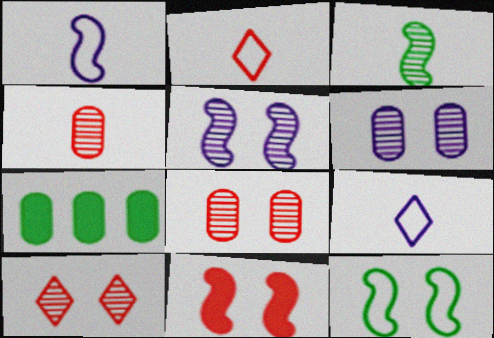[[1, 7, 10], 
[2, 5, 7], 
[5, 11, 12]]